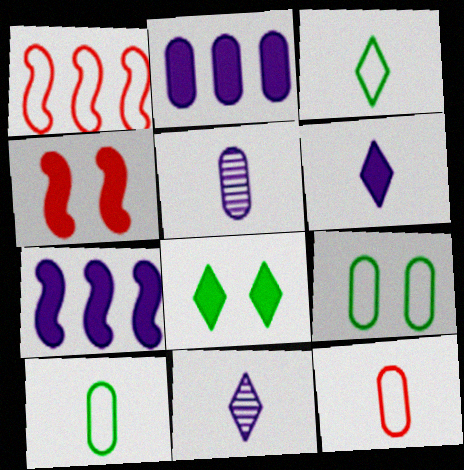[[1, 5, 8]]